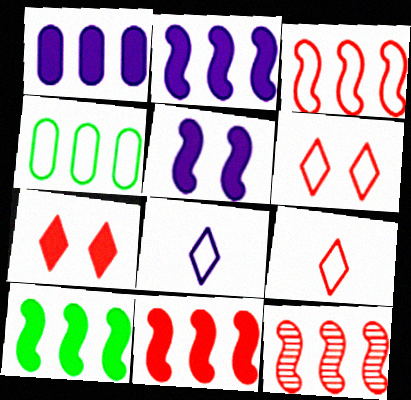[[2, 10, 11], 
[3, 11, 12]]